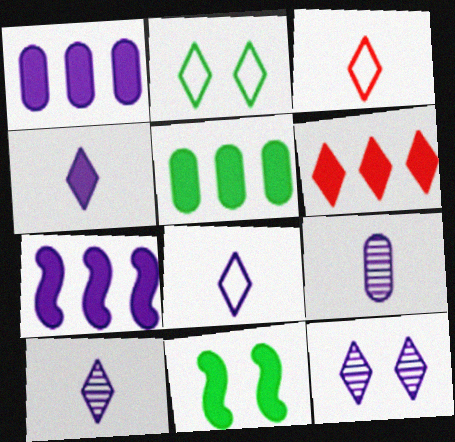[[2, 6, 10], 
[4, 8, 10], 
[5, 6, 7]]